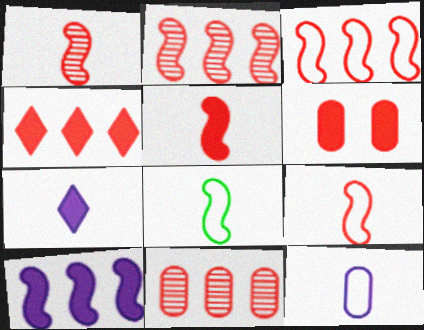[[1, 5, 9], 
[3, 4, 11], 
[4, 5, 6]]